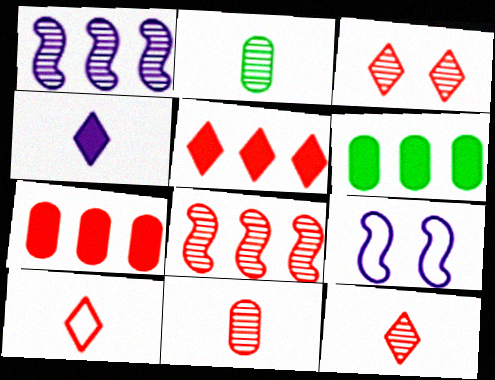[[1, 2, 3], 
[2, 5, 9], 
[3, 5, 10], 
[3, 8, 11], 
[6, 9, 12]]